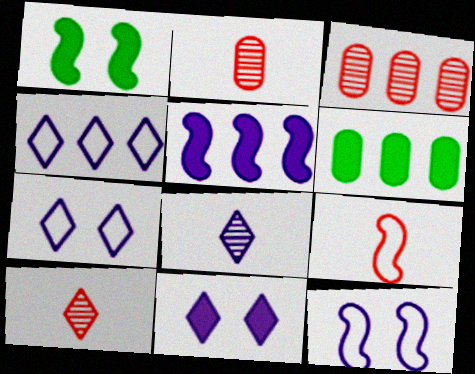[[1, 2, 4], 
[4, 8, 11], 
[6, 10, 12]]